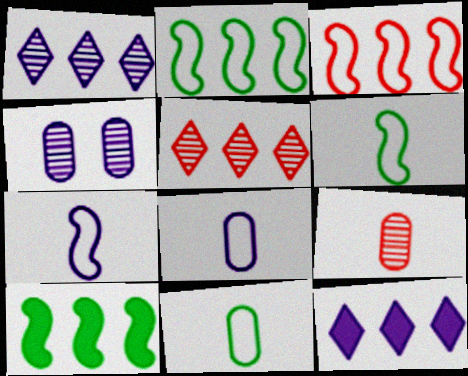[[4, 7, 12]]